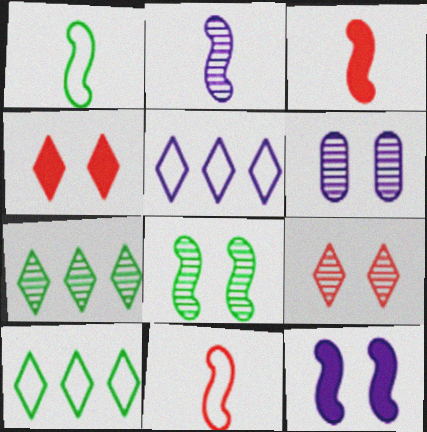[[1, 2, 3], 
[3, 6, 10], 
[6, 8, 9]]